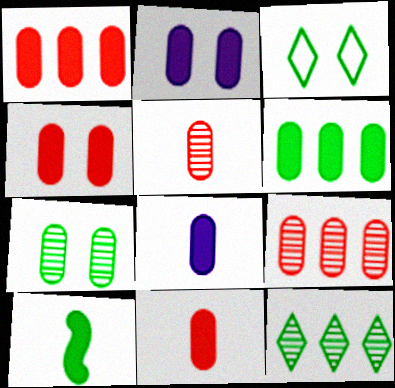[[1, 4, 11], 
[2, 6, 11], 
[4, 6, 8]]